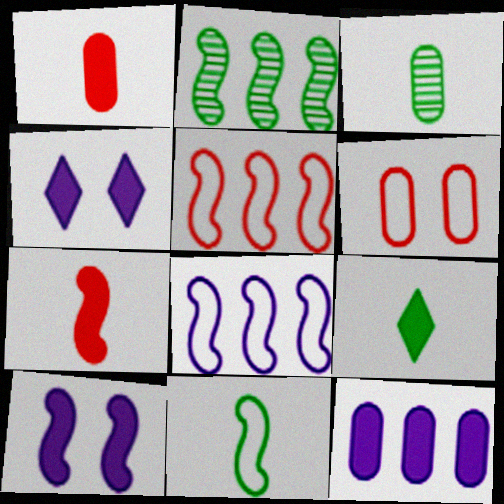[[3, 4, 5], 
[3, 6, 12], 
[3, 9, 11]]